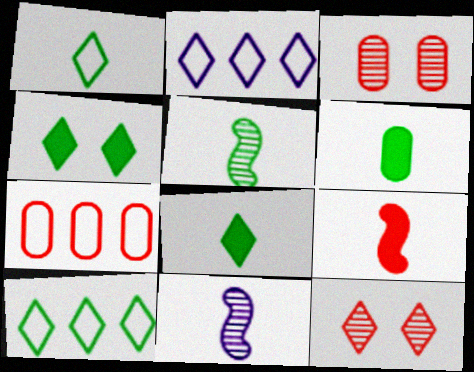[[1, 5, 6], 
[2, 8, 12], 
[4, 7, 11], 
[7, 9, 12]]